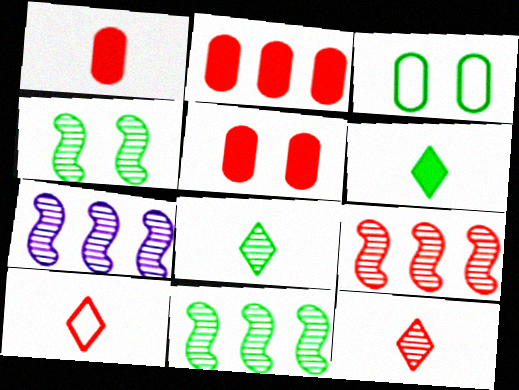[[1, 2, 5], 
[3, 6, 11], 
[5, 9, 10], 
[7, 9, 11]]